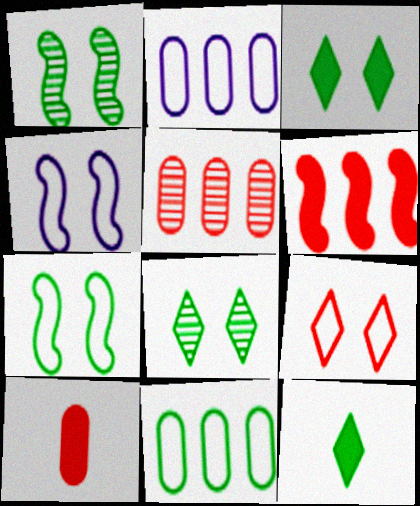[[1, 11, 12], 
[4, 5, 12]]